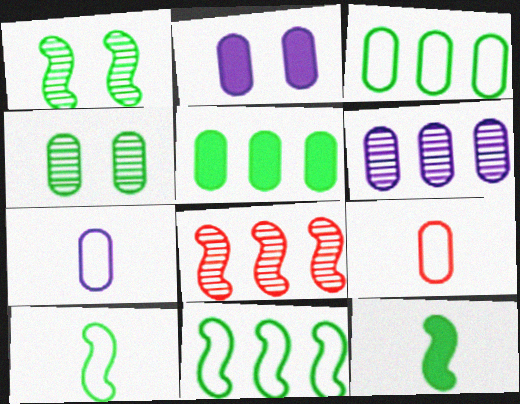[[1, 11, 12], 
[2, 6, 7]]